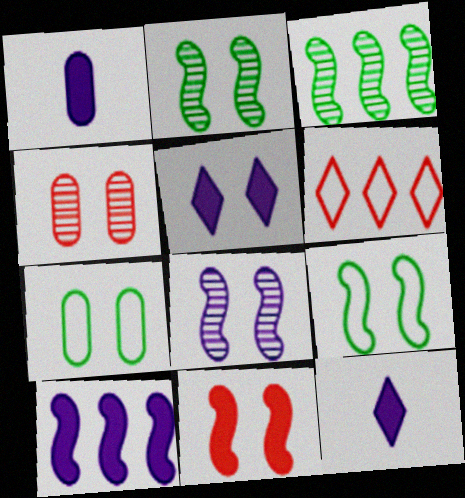[[1, 2, 6], 
[1, 5, 10], 
[4, 5, 9], 
[8, 9, 11]]